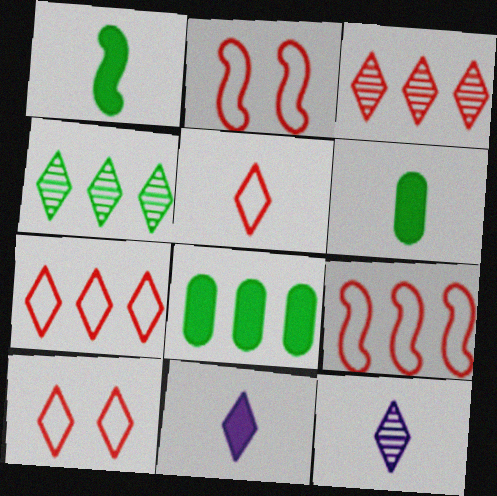[[2, 8, 12], 
[4, 10, 11], 
[5, 7, 10]]